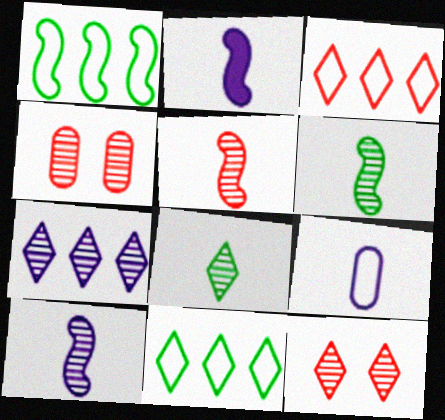[[2, 4, 11], 
[4, 6, 7], 
[5, 6, 10], 
[7, 8, 12]]